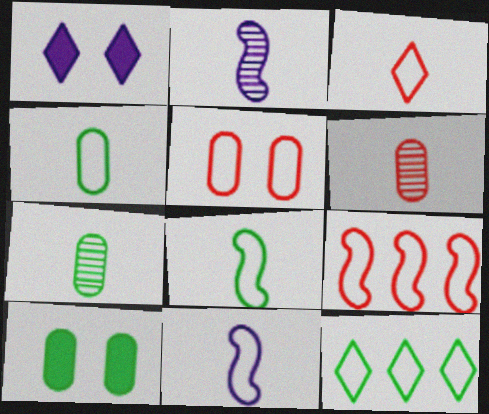[[1, 7, 9], 
[3, 4, 11], 
[3, 5, 9], 
[5, 11, 12]]